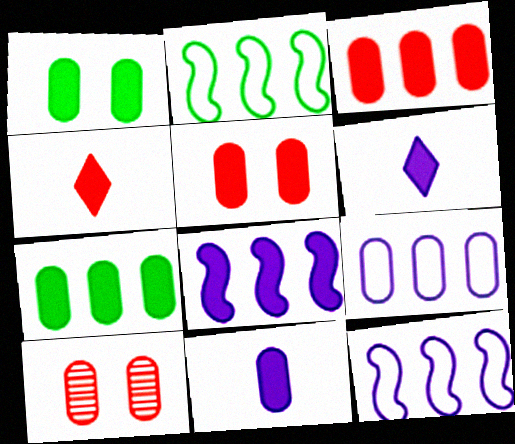[[1, 3, 11], 
[1, 4, 8], 
[2, 6, 10], 
[5, 7, 11]]